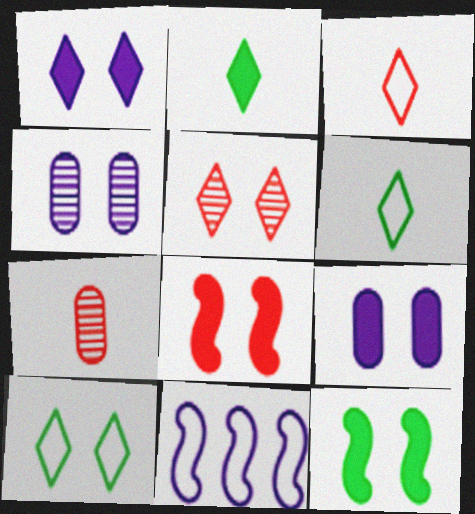[[1, 5, 10], 
[4, 8, 10]]